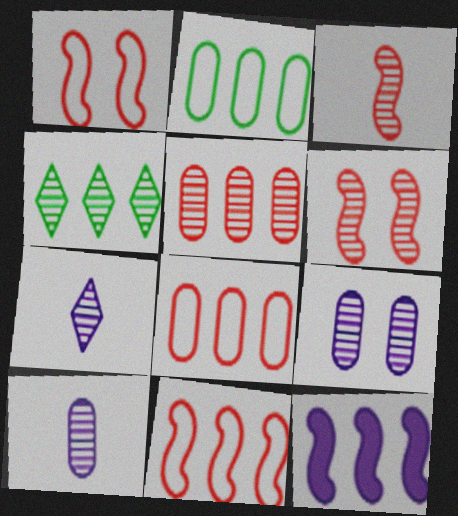[[3, 4, 9], 
[4, 6, 10], 
[4, 8, 12]]